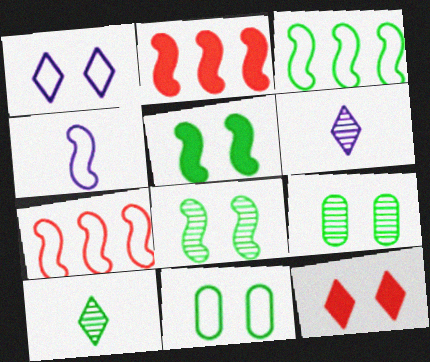[[2, 4, 8], 
[2, 6, 11]]